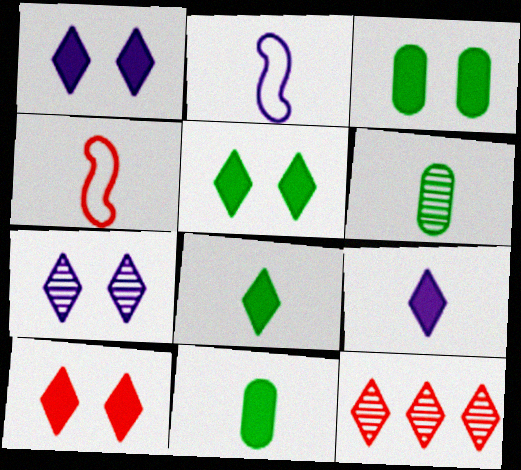[[1, 5, 10], 
[2, 3, 12], 
[4, 6, 9]]